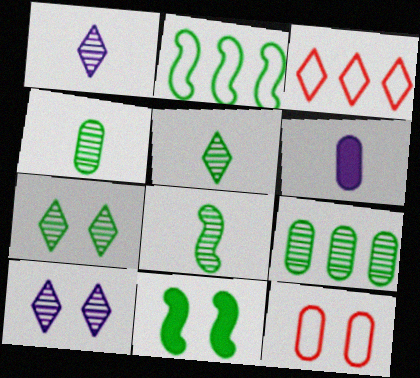[[2, 8, 11], 
[4, 5, 8], 
[6, 9, 12], 
[7, 8, 9], 
[10, 11, 12]]